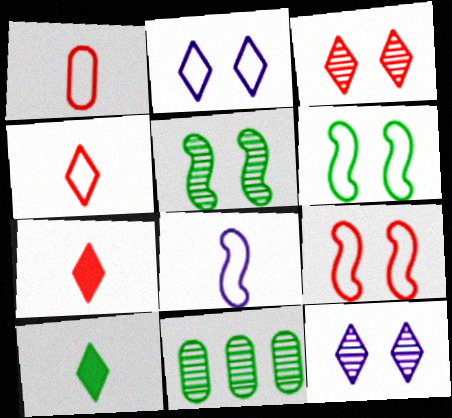[[6, 10, 11]]